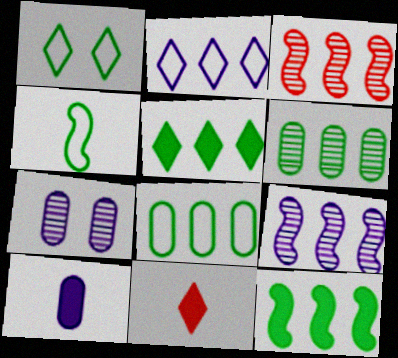[[1, 3, 10], 
[1, 4, 8]]